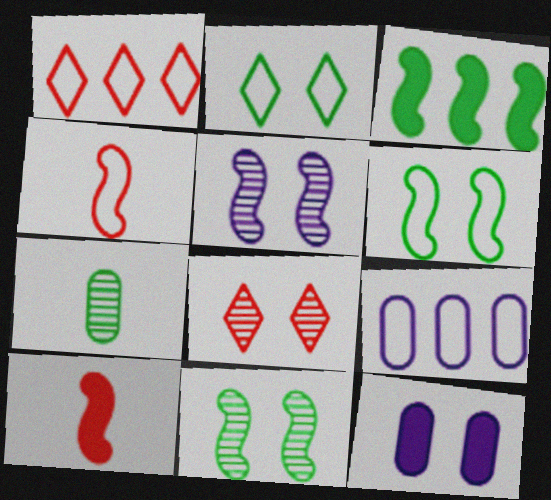[[2, 3, 7], 
[2, 4, 9], 
[3, 4, 5], 
[6, 8, 12]]